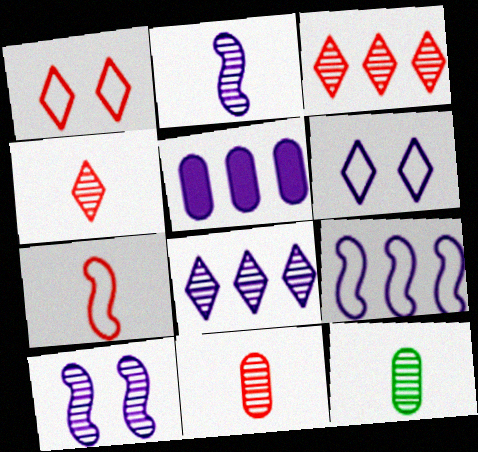[[2, 4, 12], 
[2, 5, 6], 
[3, 10, 12], 
[5, 8, 9]]